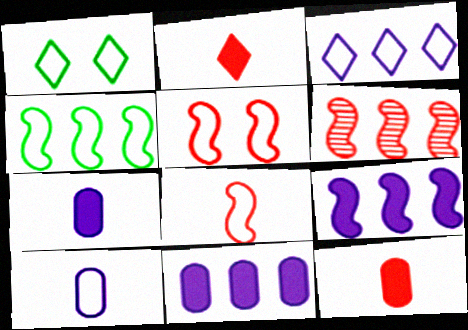[[1, 6, 7], 
[4, 6, 9]]